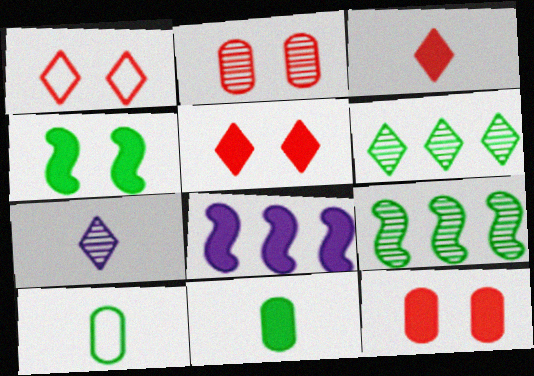[[2, 7, 9], 
[4, 6, 10], 
[5, 8, 11]]